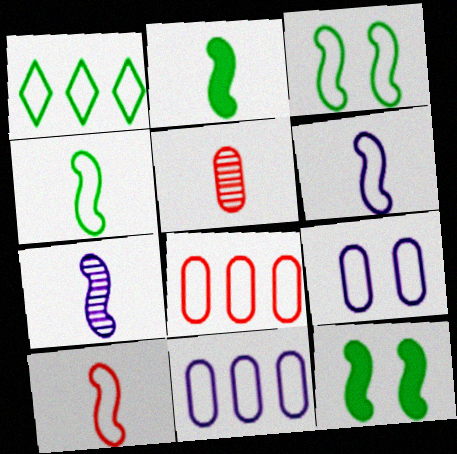[[1, 9, 10], 
[2, 7, 10], 
[4, 6, 10]]